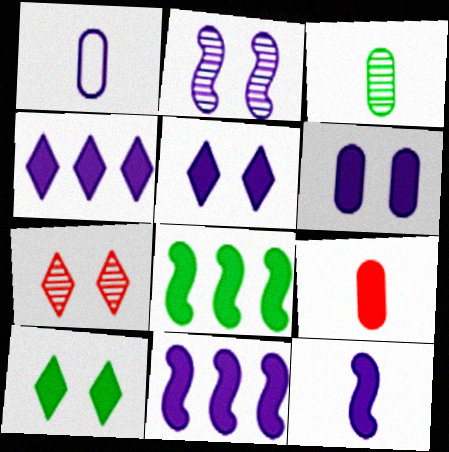[[1, 2, 4], 
[1, 3, 9], 
[1, 7, 8], 
[4, 6, 12], 
[5, 8, 9], 
[9, 10, 11]]